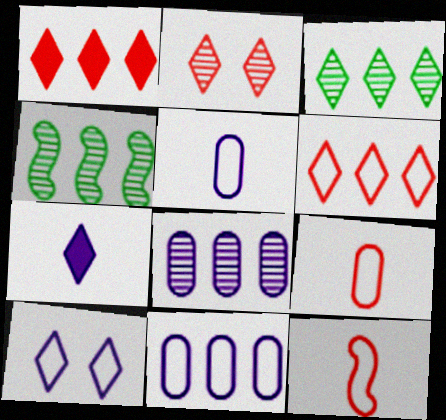[[1, 4, 11]]